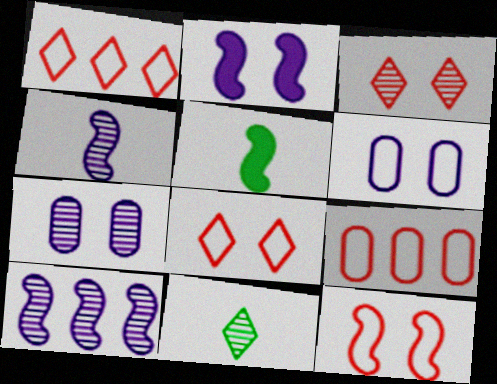[[1, 5, 7], 
[2, 9, 11], 
[5, 10, 12]]